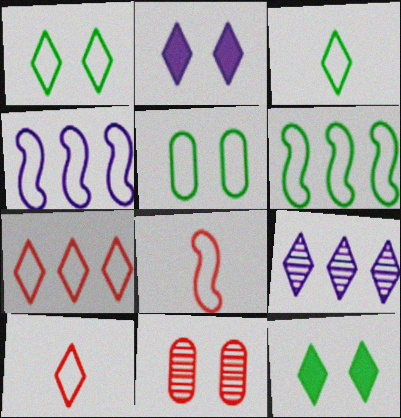[[3, 5, 6], 
[4, 5, 10], 
[9, 10, 12]]